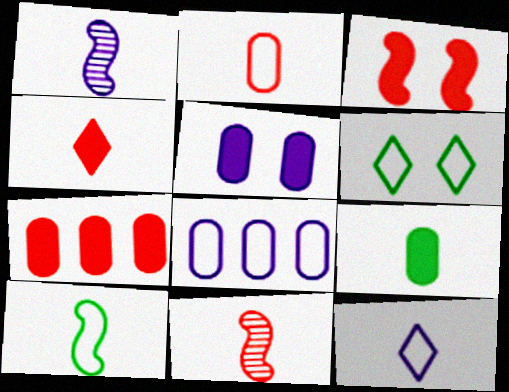[[1, 6, 7], 
[2, 4, 11], 
[2, 10, 12], 
[3, 4, 7], 
[5, 7, 9], 
[9, 11, 12]]